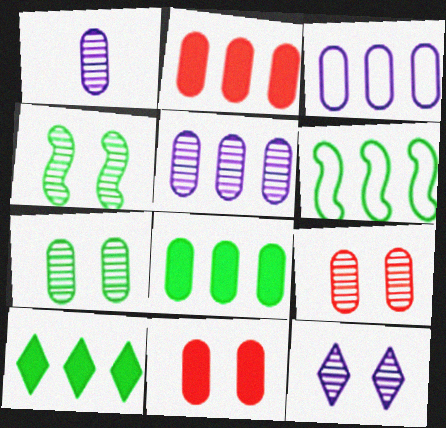[[4, 9, 12]]